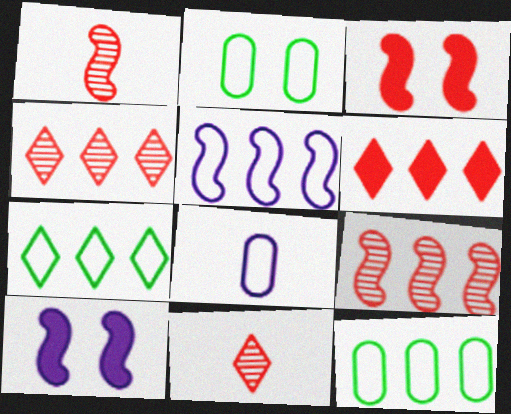[[10, 11, 12]]